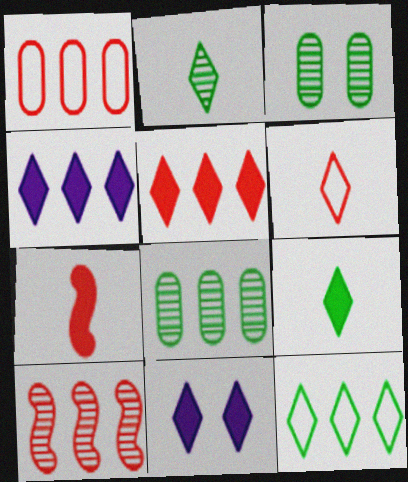[[1, 5, 10], 
[5, 9, 11]]